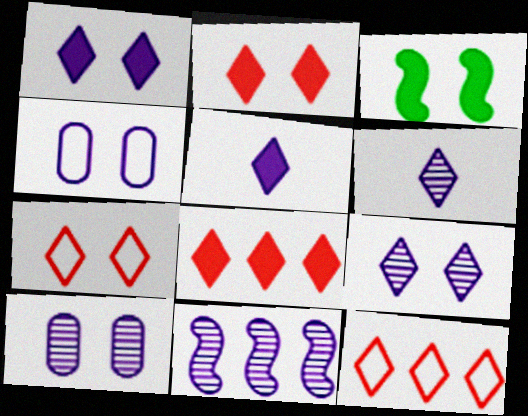[[3, 7, 10], 
[4, 5, 11], 
[6, 10, 11]]